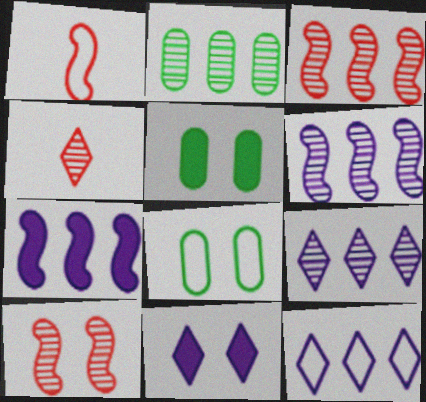[[1, 2, 11], 
[1, 5, 9], 
[1, 8, 12], 
[2, 3, 9], 
[4, 7, 8], 
[8, 10, 11]]